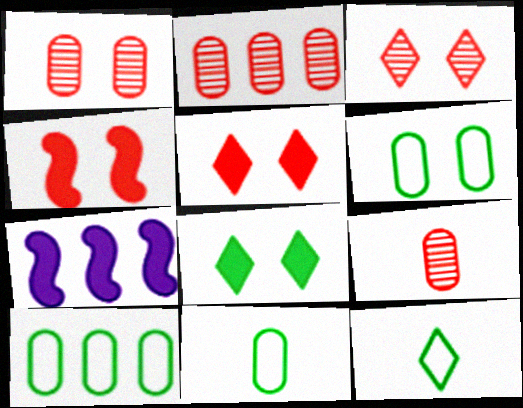[[1, 2, 9], 
[1, 7, 12], 
[3, 7, 11], 
[6, 10, 11]]